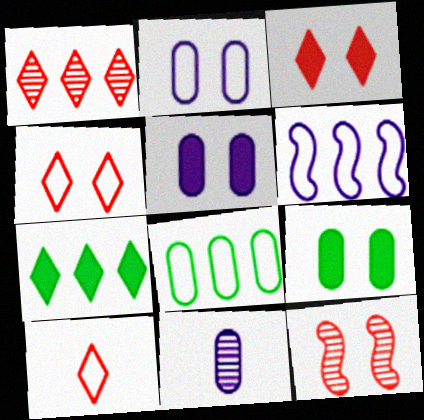[[1, 3, 10]]